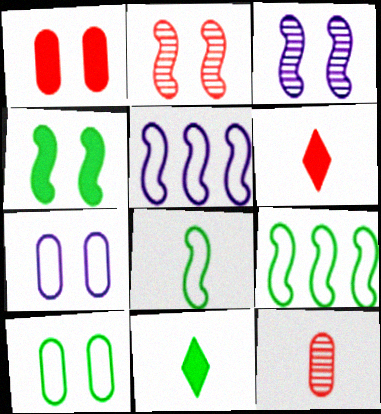[]